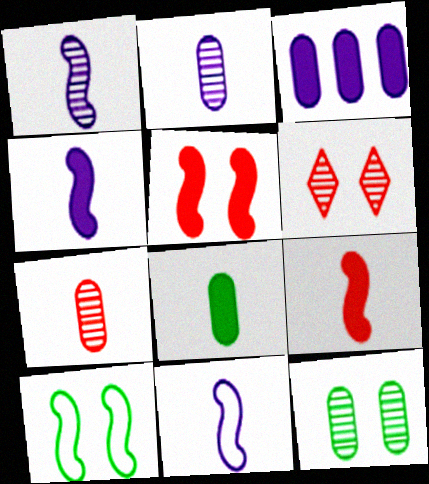[[1, 4, 11]]